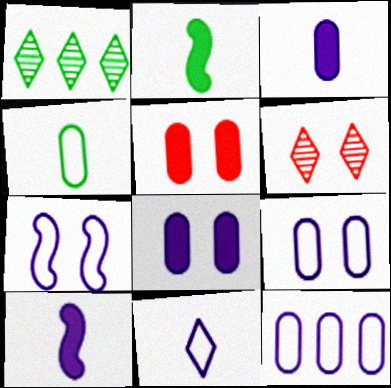[[2, 6, 12], 
[7, 11, 12]]